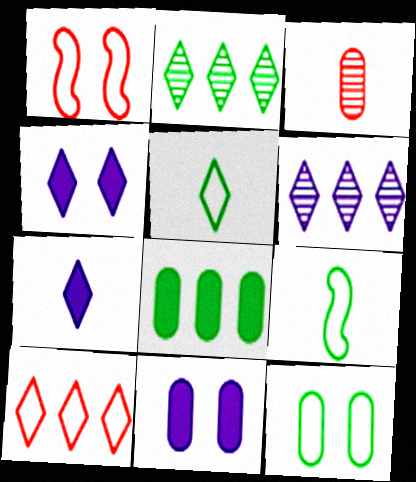[[3, 7, 9]]